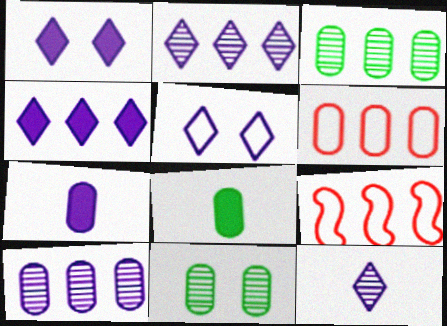[[3, 4, 9], 
[4, 5, 12], 
[6, 7, 11]]